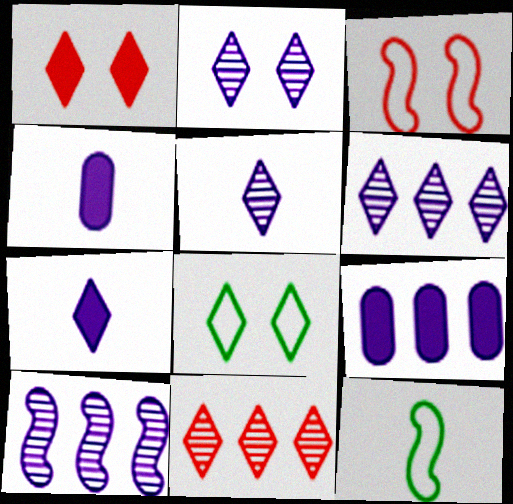[[1, 2, 8], 
[2, 5, 6], 
[7, 8, 11]]